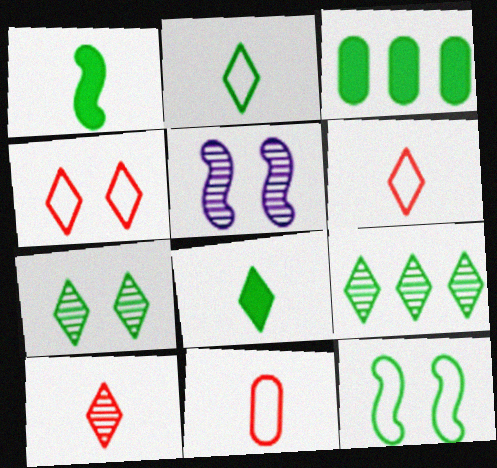[[3, 5, 6]]